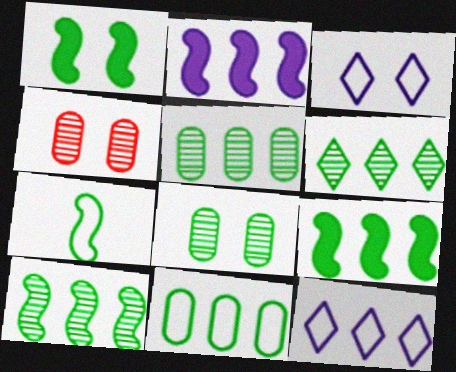[[1, 3, 4], 
[1, 7, 10], 
[5, 6, 10], 
[6, 9, 11]]